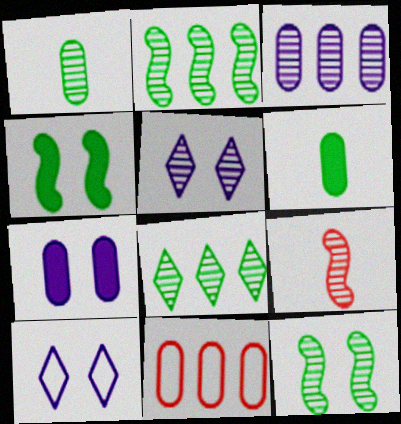[[1, 7, 11], 
[1, 8, 12]]